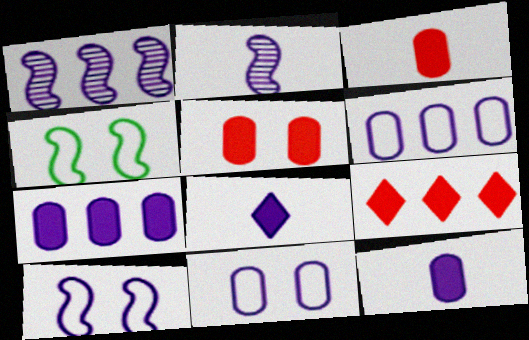[[1, 8, 11]]